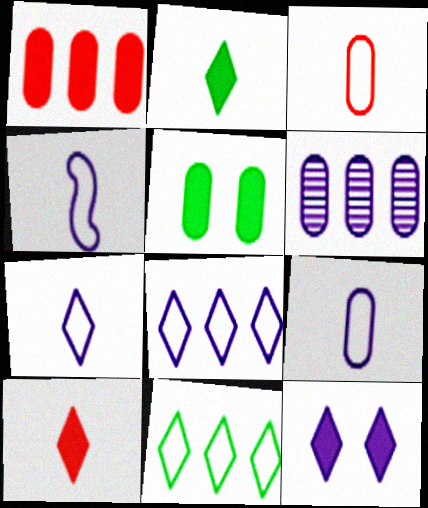[[3, 5, 6], 
[4, 6, 12], 
[4, 7, 9]]